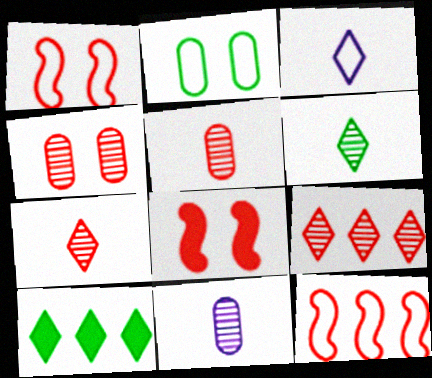[[1, 10, 11], 
[2, 3, 12]]